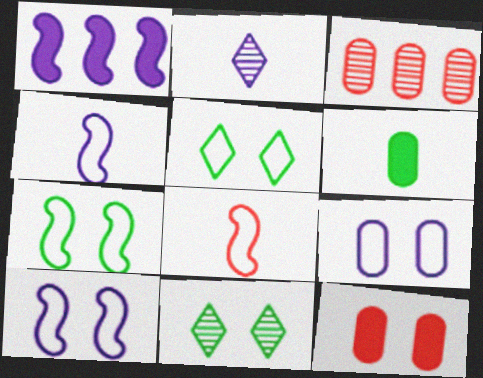[[1, 2, 9], 
[2, 6, 8], 
[3, 6, 9], 
[10, 11, 12]]